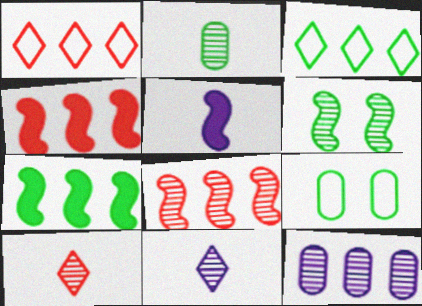[[1, 7, 12], 
[3, 4, 12], 
[4, 9, 11], 
[6, 10, 12]]